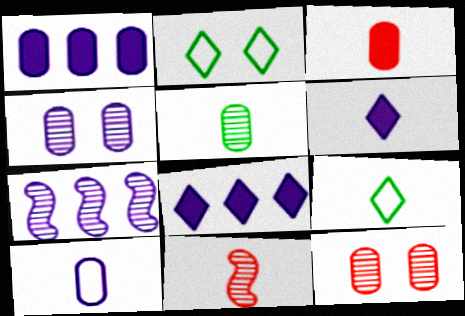[[1, 2, 11], 
[1, 4, 10], 
[2, 3, 7], 
[3, 5, 10]]